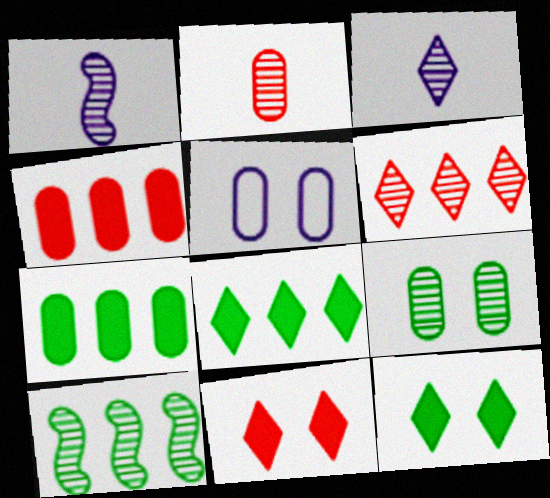[[1, 6, 9], 
[2, 5, 7]]